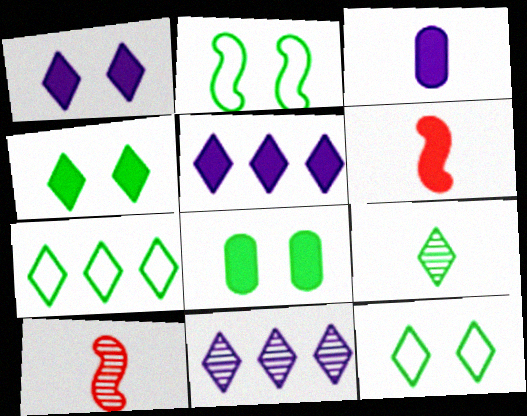[[4, 7, 9], 
[5, 6, 8]]